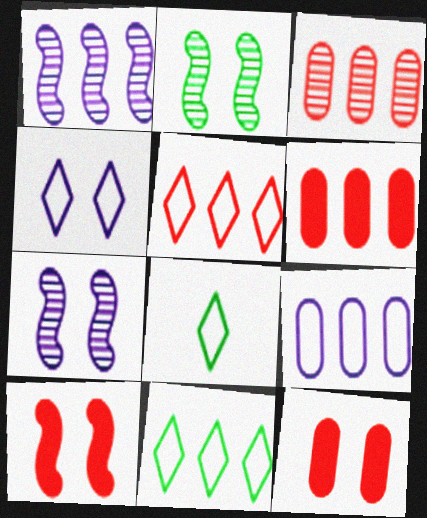[[1, 6, 11], 
[1, 8, 12], 
[2, 4, 12], 
[4, 5, 8], 
[6, 7, 8]]